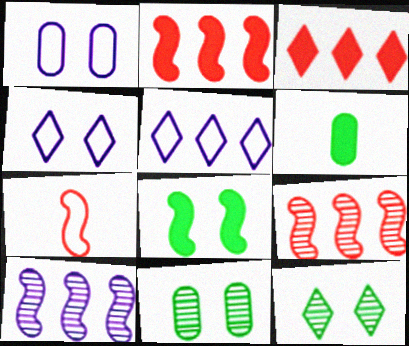[[4, 6, 9], 
[7, 8, 10]]